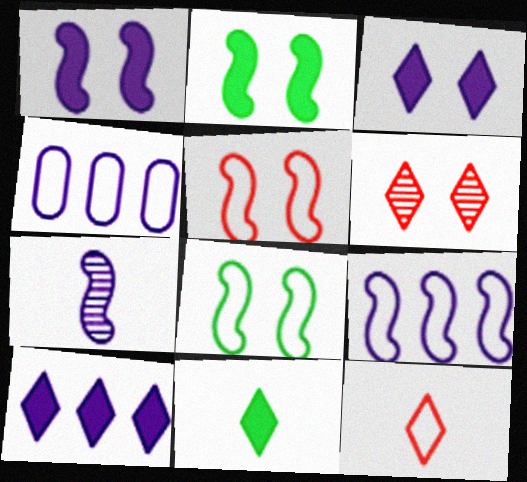[[1, 7, 9], 
[3, 4, 7], 
[4, 8, 12]]